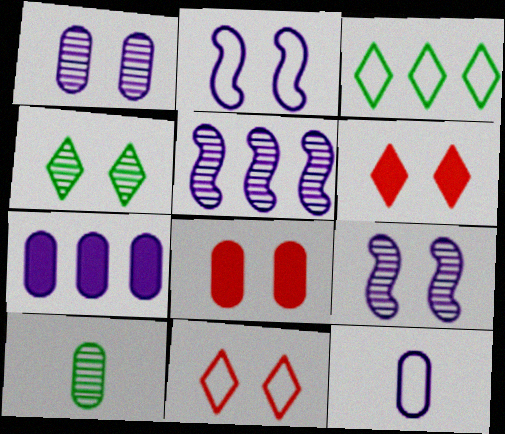[[1, 7, 12], 
[2, 4, 8]]